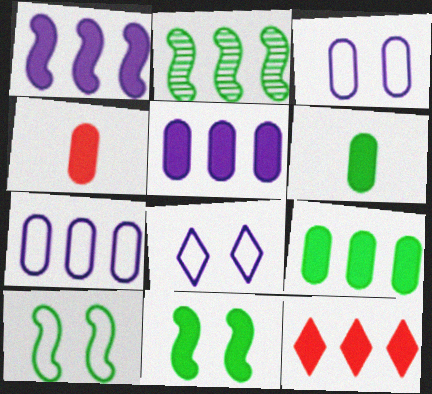[[1, 9, 12], 
[2, 4, 8], 
[2, 7, 12]]